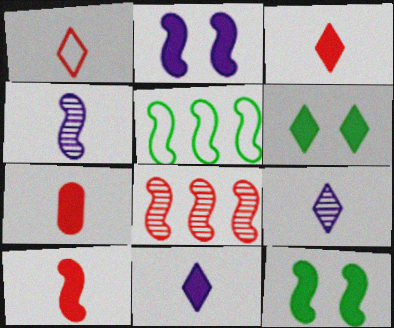[[3, 7, 10]]